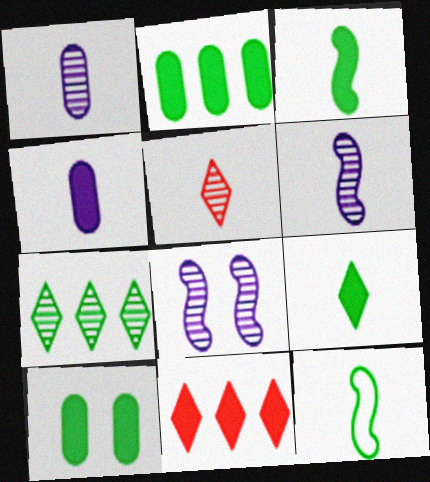[[4, 5, 12], 
[7, 10, 12]]